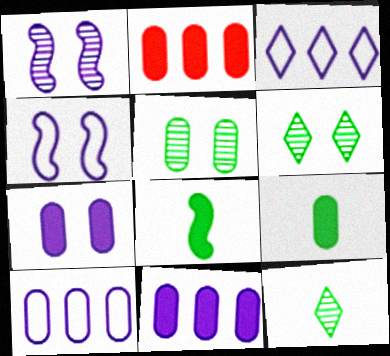[[2, 4, 12], 
[2, 7, 9]]